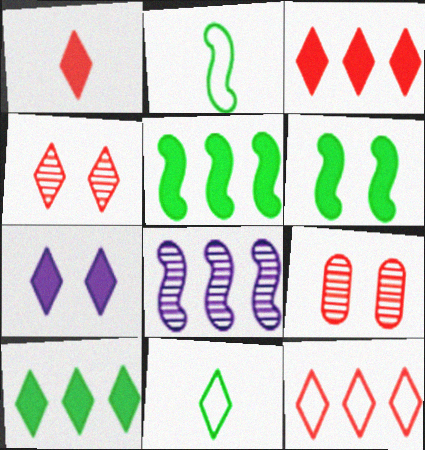[[1, 4, 12], 
[1, 7, 10]]